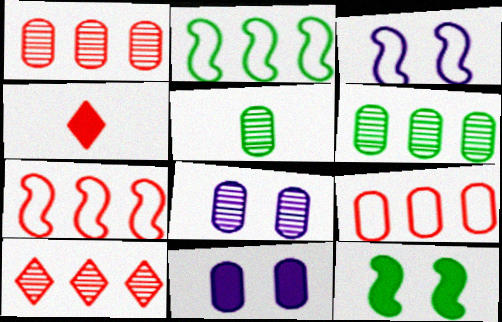[[1, 5, 8], 
[2, 4, 8], 
[3, 4, 6], 
[5, 9, 11]]